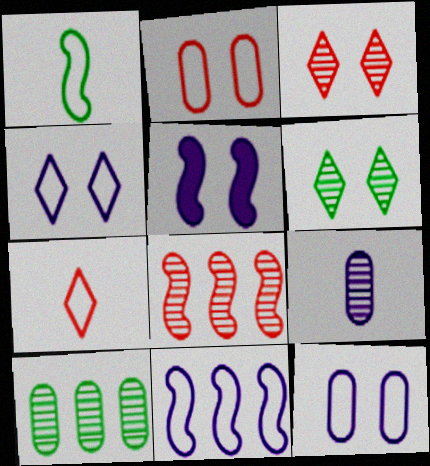[[1, 5, 8], 
[2, 5, 6], 
[5, 7, 10], 
[6, 8, 9]]